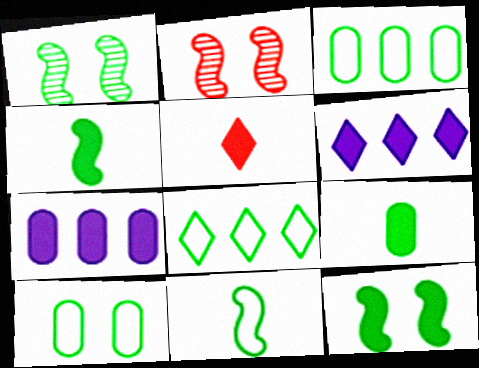[[1, 8, 9], 
[5, 7, 12], 
[8, 10, 11]]